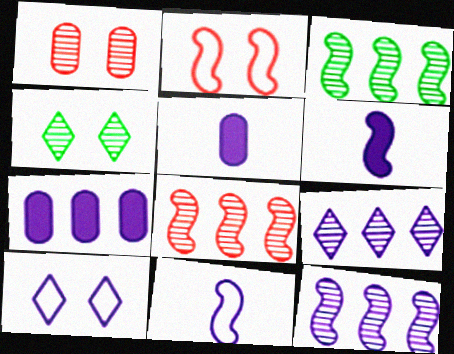[[2, 3, 6], 
[3, 8, 12], 
[5, 10, 12]]